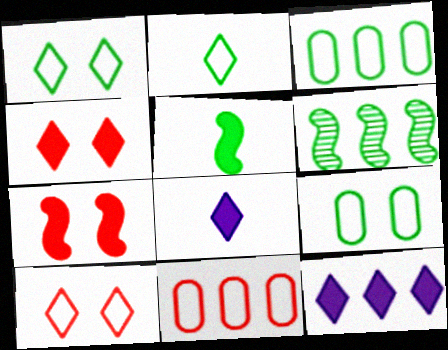[[6, 11, 12]]